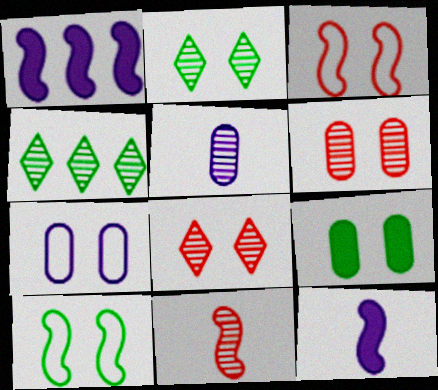[[1, 10, 11], 
[2, 9, 10], 
[6, 7, 9]]